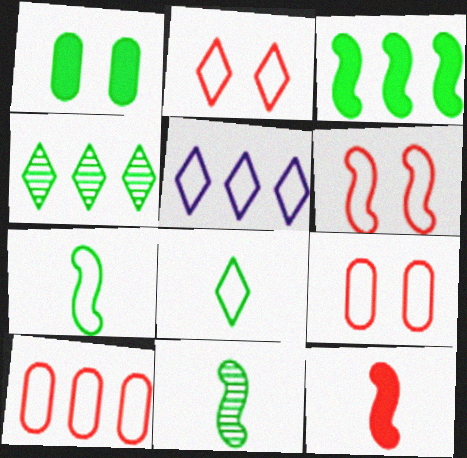[[1, 4, 7], 
[2, 5, 8], 
[2, 6, 9], 
[5, 7, 9]]